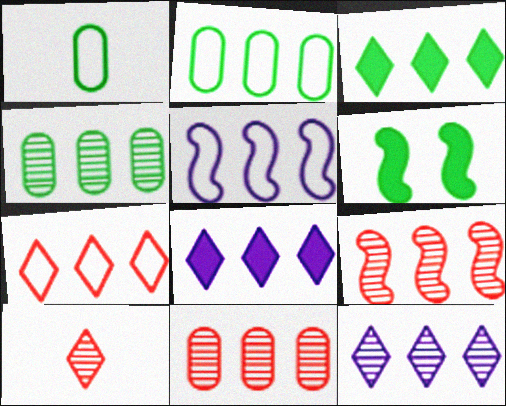[[2, 5, 7], 
[2, 8, 9], 
[3, 5, 11], 
[3, 7, 12], 
[4, 9, 12]]